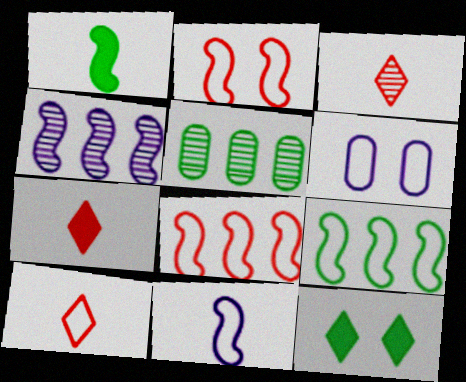[[1, 2, 4], 
[2, 9, 11], 
[3, 7, 10], 
[6, 9, 10]]